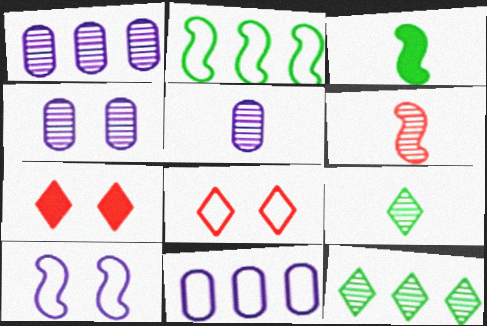[[1, 3, 8], 
[1, 4, 5], 
[2, 5, 7], 
[4, 6, 12], 
[5, 6, 9]]